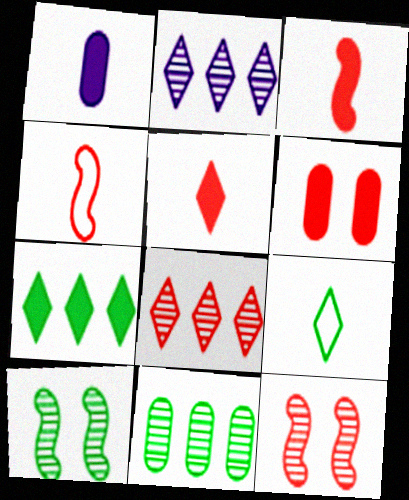[[4, 6, 8]]